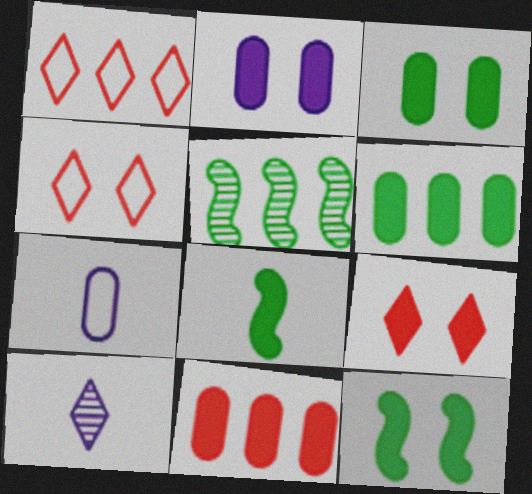[[2, 9, 12], 
[5, 7, 9]]